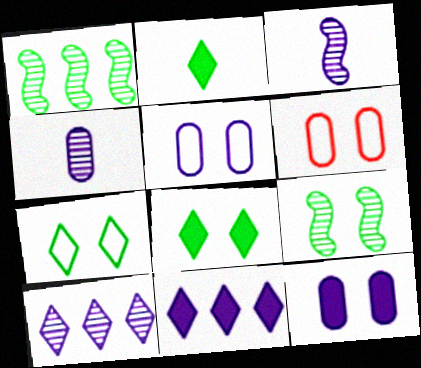[[3, 5, 11]]